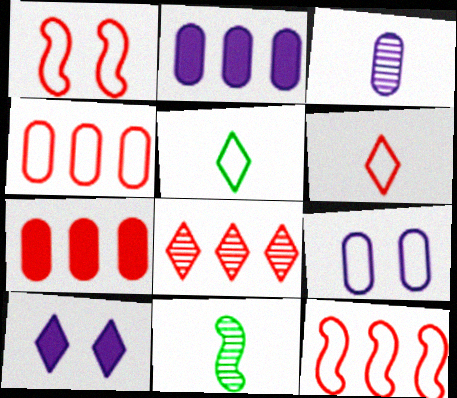[[1, 4, 6], 
[2, 3, 9], 
[4, 10, 11], 
[5, 8, 10], 
[5, 9, 12], 
[7, 8, 12]]